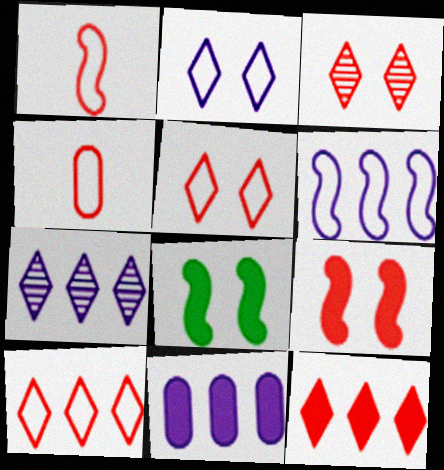[[4, 7, 8], 
[6, 7, 11]]